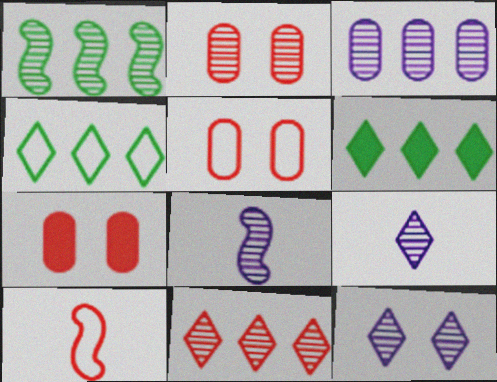[[1, 2, 9], 
[1, 3, 11], 
[2, 5, 7], 
[3, 8, 12], 
[4, 7, 8], 
[5, 6, 8], 
[7, 10, 11]]